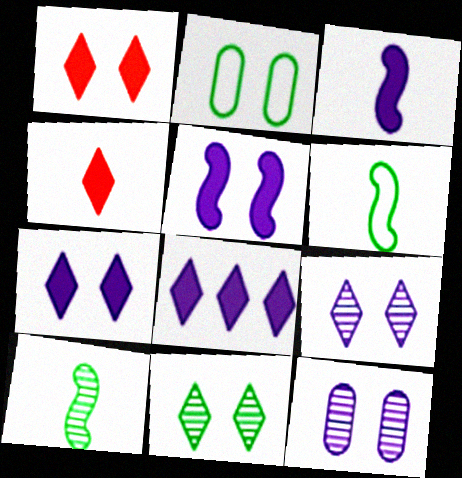[]